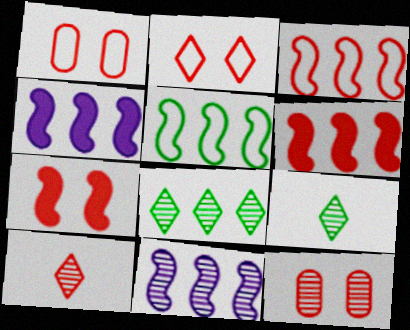[[1, 4, 9], 
[1, 6, 10], 
[2, 7, 12], 
[5, 6, 11], 
[9, 11, 12]]